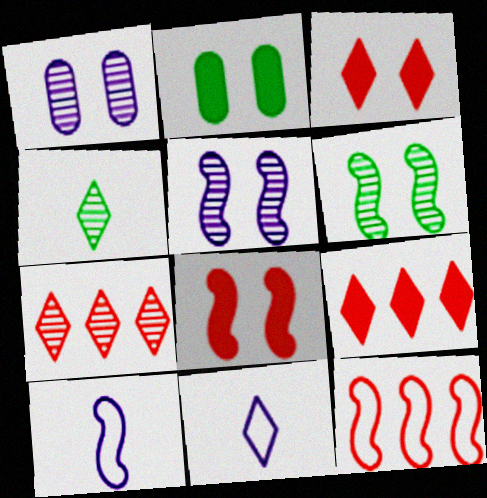[[2, 7, 10]]